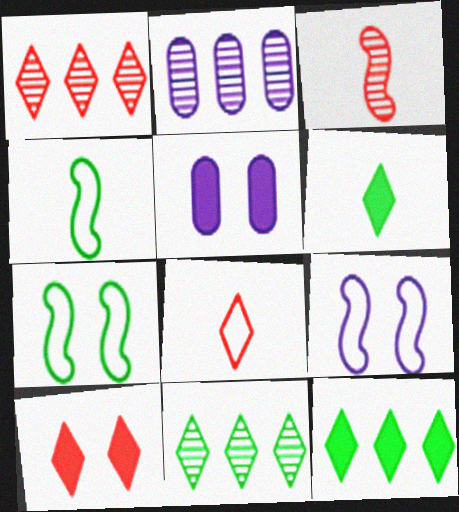[[1, 4, 5], 
[1, 8, 10], 
[2, 4, 10]]